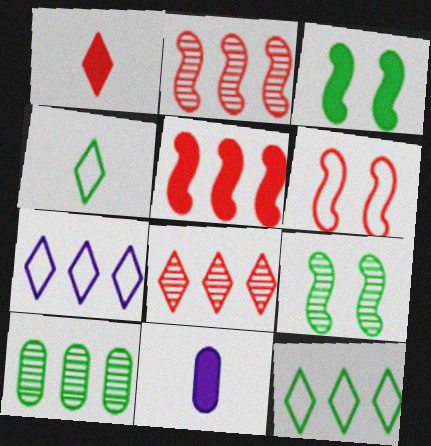[[3, 4, 10], 
[5, 7, 10]]